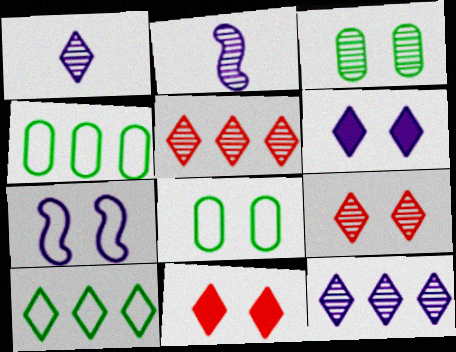[[1, 10, 11], 
[2, 3, 5], 
[2, 4, 11], 
[3, 7, 11]]